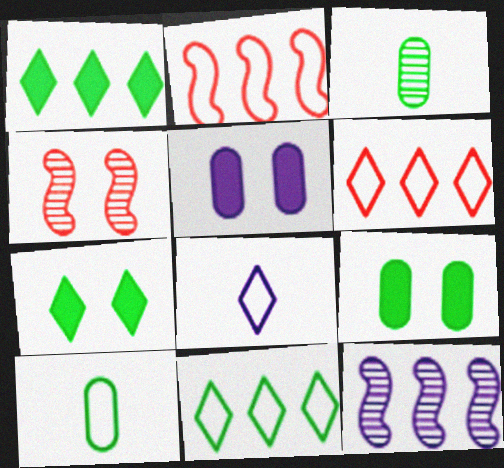[[5, 8, 12]]